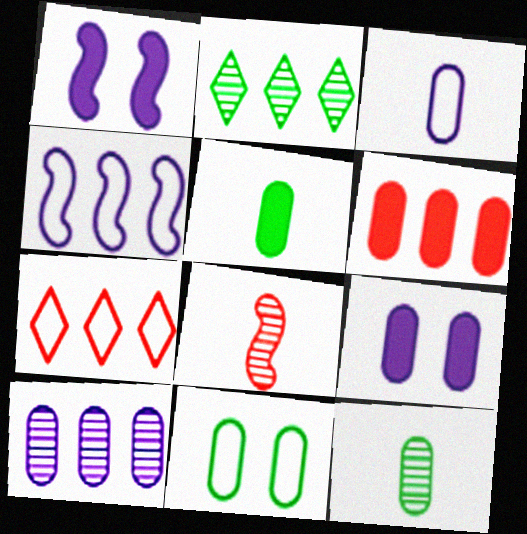[[1, 7, 12], 
[2, 4, 6], 
[3, 9, 10], 
[5, 6, 9]]